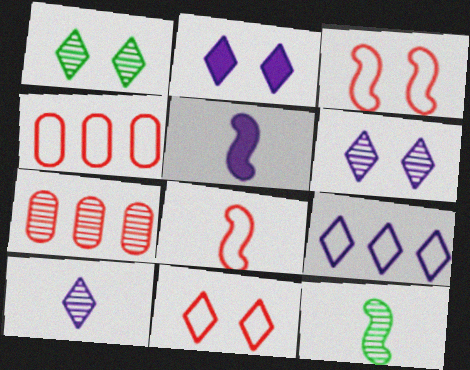[[1, 2, 11], 
[1, 4, 5], 
[2, 4, 12], 
[2, 9, 10], 
[4, 8, 11], 
[5, 8, 12], 
[6, 7, 12]]